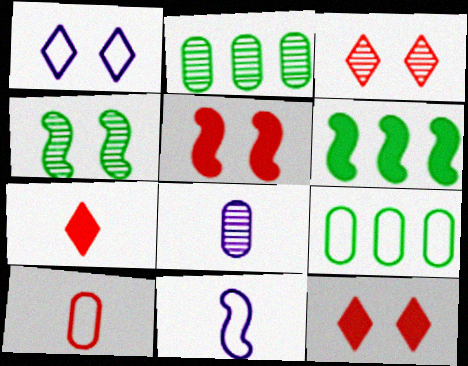[[2, 11, 12]]